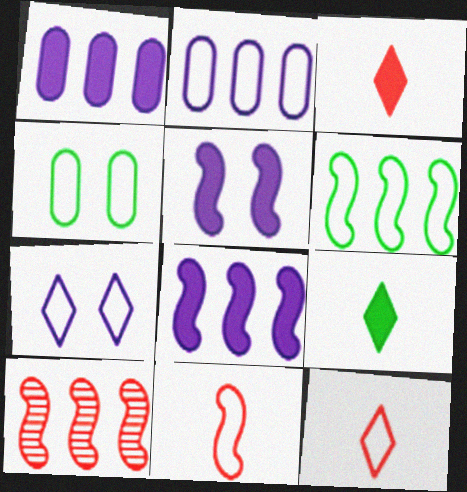[[6, 8, 10]]